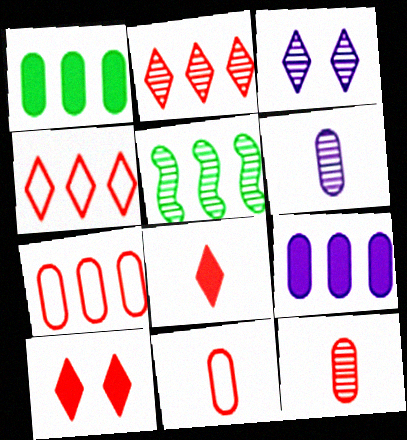[[3, 5, 12], 
[4, 5, 9]]